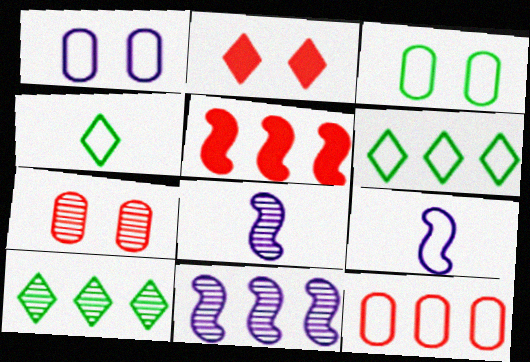[[7, 8, 10]]